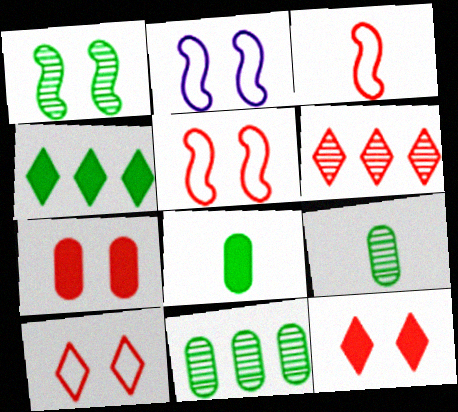[[2, 6, 8], 
[3, 6, 7]]